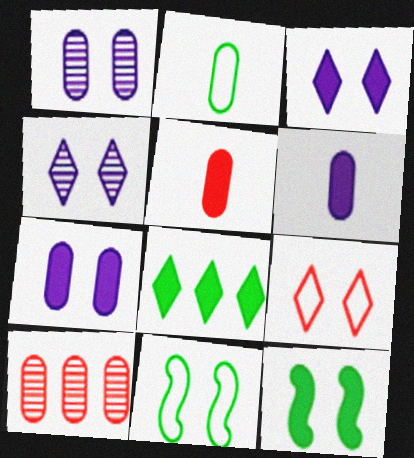[[1, 9, 12], 
[2, 7, 10]]